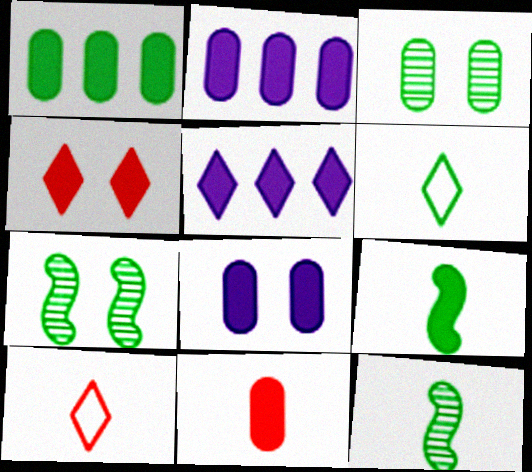[[1, 6, 7], 
[1, 8, 11], 
[2, 4, 9], 
[2, 7, 10]]